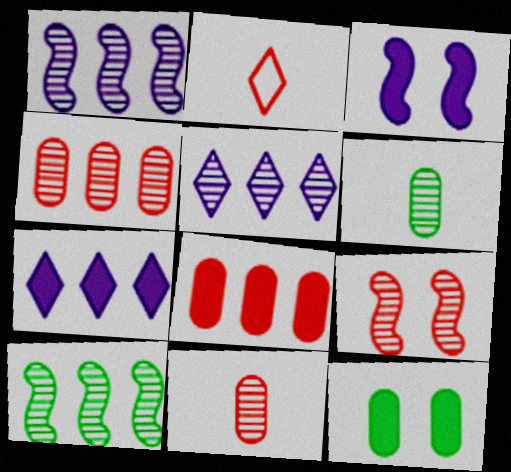[[1, 2, 12], 
[2, 8, 9], 
[4, 5, 10], 
[5, 6, 9]]